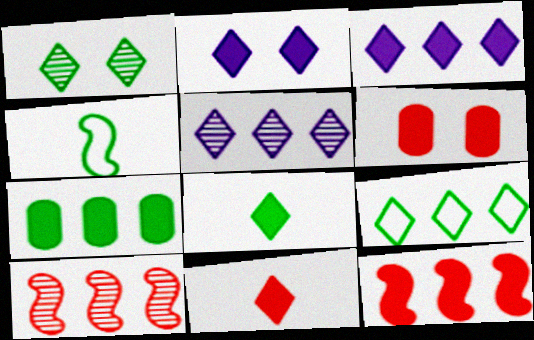[[1, 4, 7], 
[1, 8, 9], 
[3, 7, 12], 
[4, 5, 6], 
[6, 11, 12]]